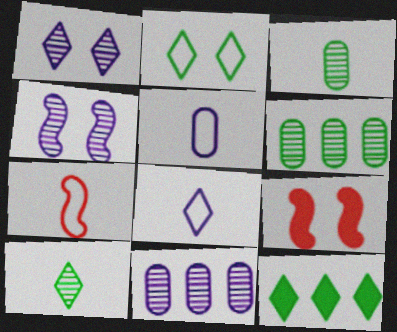[[2, 10, 12], 
[6, 8, 9]]